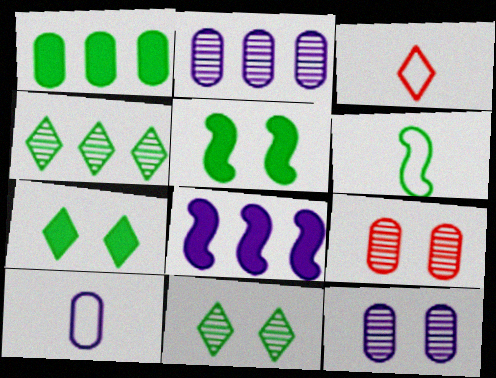[[1, 6, 11], 
[1, 9, 10], 
[2, 3, 5], 
[3, 6, 10]]